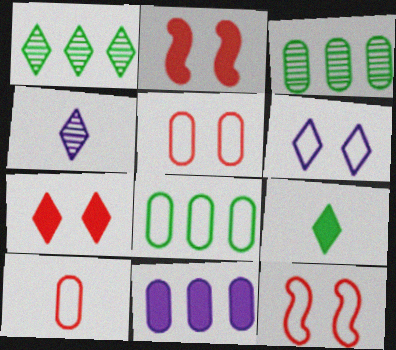[[2, 4, 8], 
[2, 9, 11]]